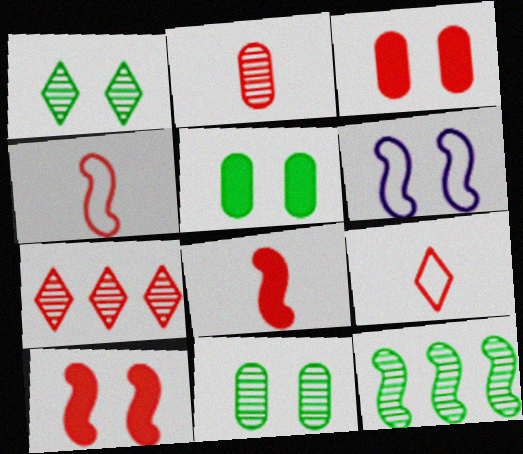[[1, 3, 6], 
[2, 8, 9], 
[3, 4, 7], 
[6, 8, 12]]